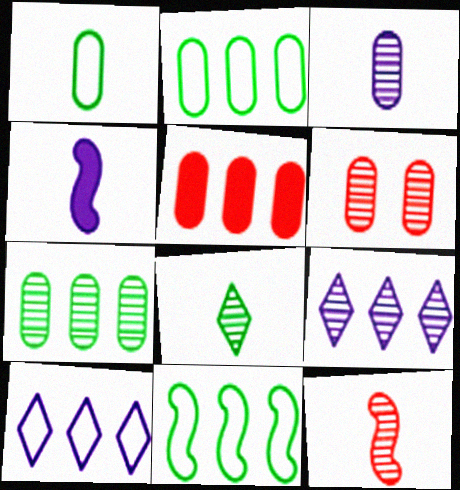[[3, 6, 7], 
[3, 8, 12], 
[5, 9, 11]]